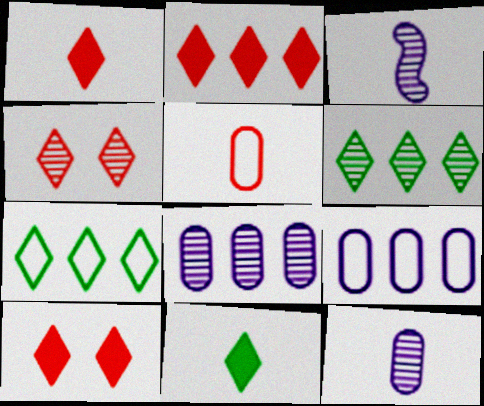[[1, 2, 10], 
[3, 5, 11]]